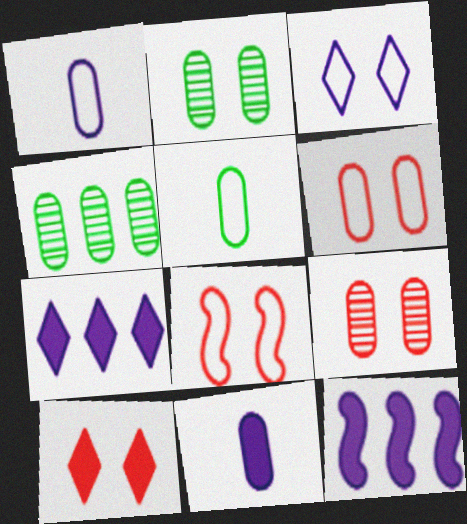[[4, 6, 11], 
[8, 9, 10]]